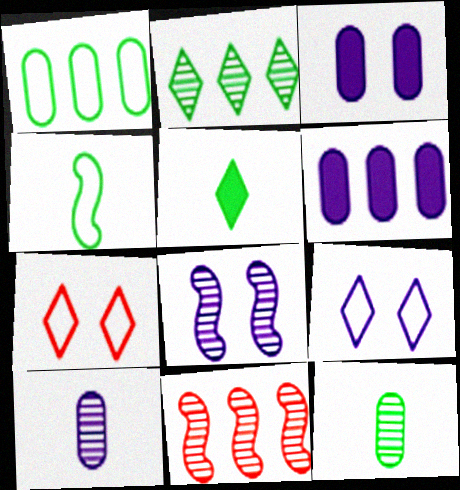[[3, 8, 9], 
[4, 5, 12]]